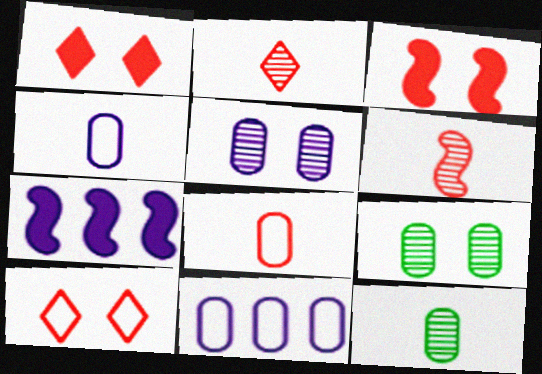[[7, 10, 12]]